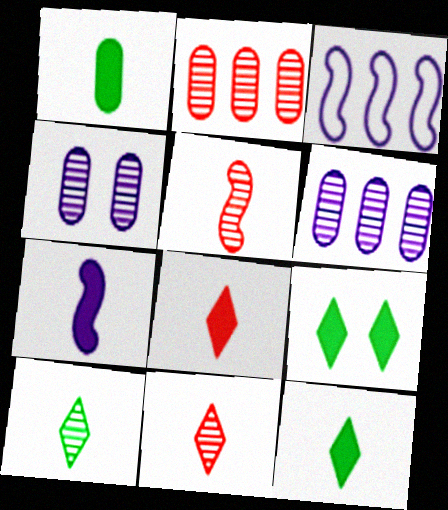[[1, 7, 8]]